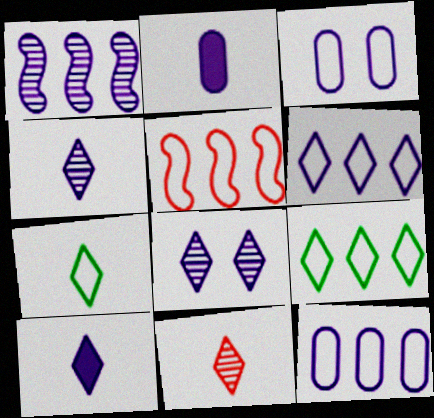[[1, 3, 10], 
[3, 5, 7], 
[5, 9, 12], 
[6, 8, 10], 
[7, 10, 11]]